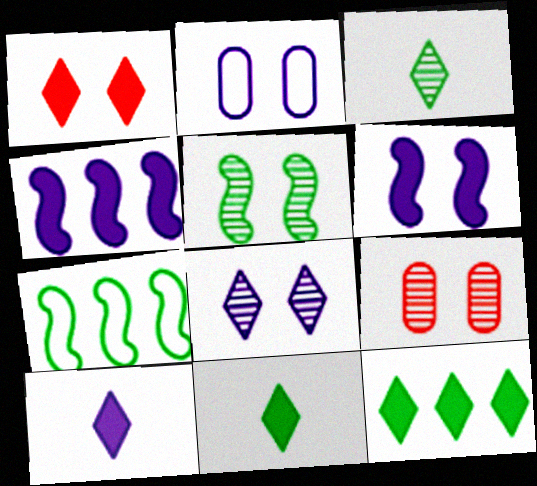[[1, 2, 5], 
[1, 10, 12], 
[2, 6, 8], 
[5, 8, 9], 
[7, 9, 10]]